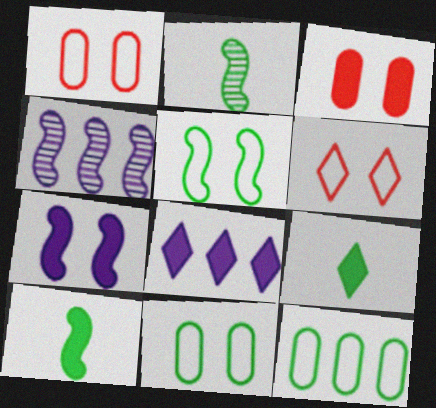[[1, 2, 8], 
[1, 4, 9], 
[3, 8, 10]]